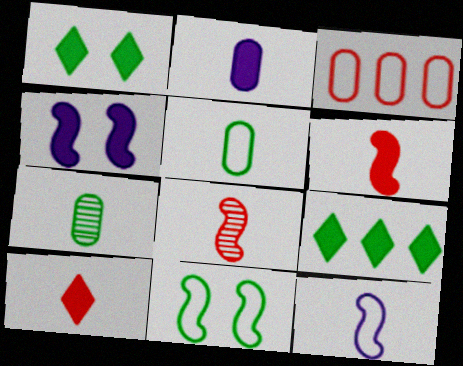[[7, 9, 11], 
[7, 10, 12]]